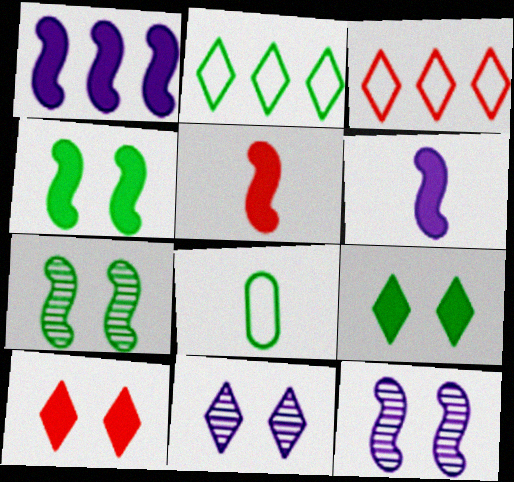[[1, 4, 5]]